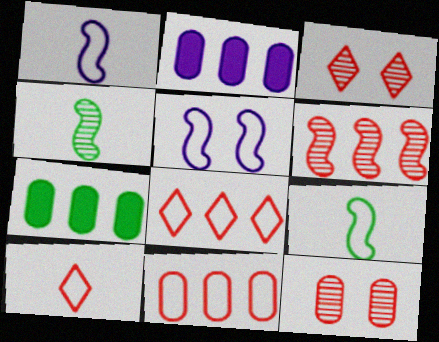[[1, 3, 7], 
[2, 3, 9]]